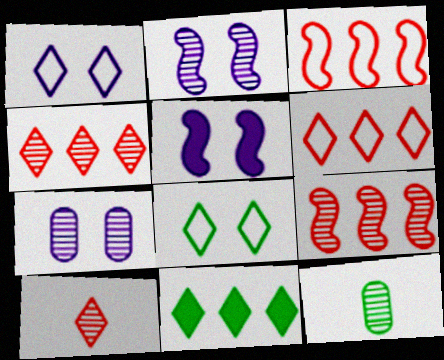[[1, 5, 7], 
[1, 10, 11], 
[2, 4, 12], 
[5, 6, 12]]